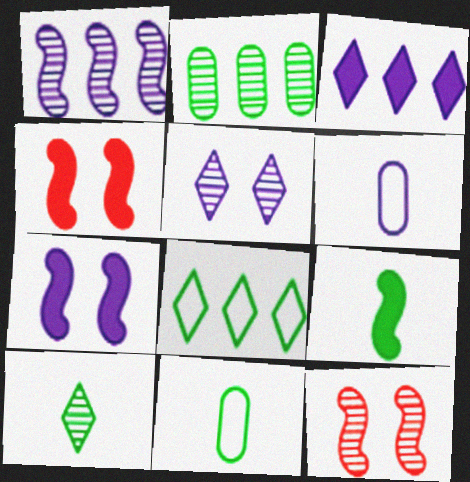[[3, 11, 12], 
[9, 10, 11]]